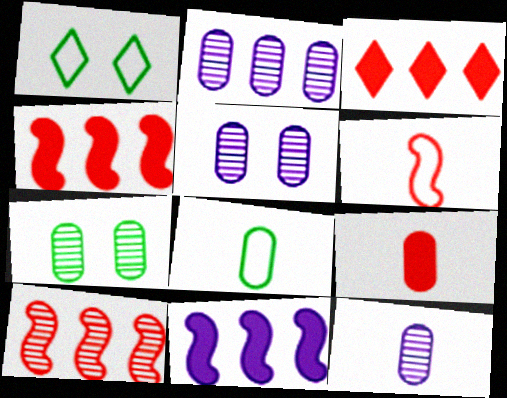[[1, 4, 12], 
[2, 5, 12], 
[8, 9, 12]]